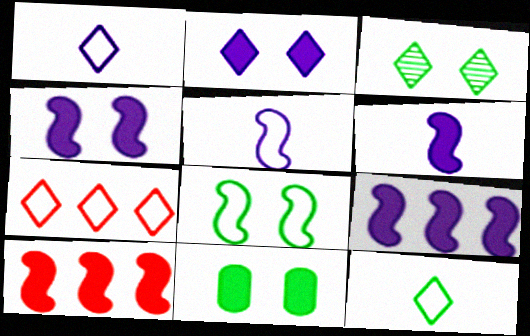[[3, 8, 11], 
[4, 6, 9]]